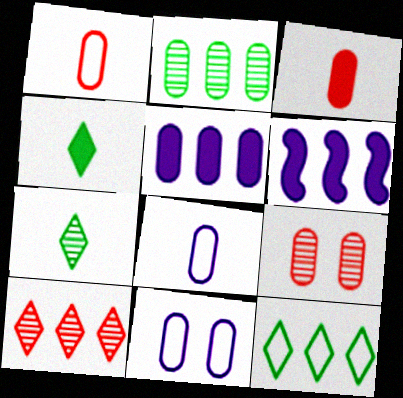[[2, 3, 11]]